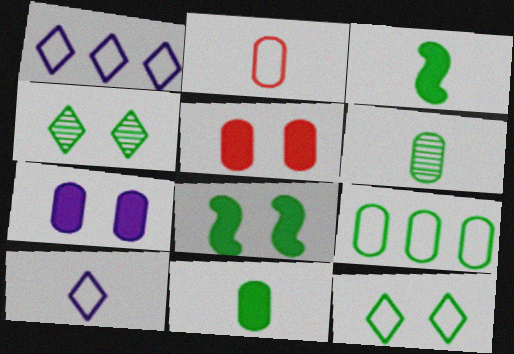[[3, 4, 9]]